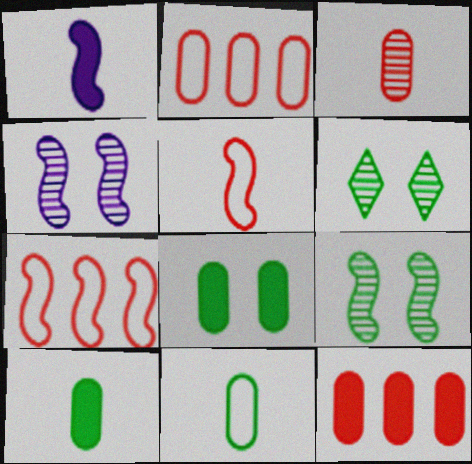[[1, 2, 6], 
[1, 7, 9]]